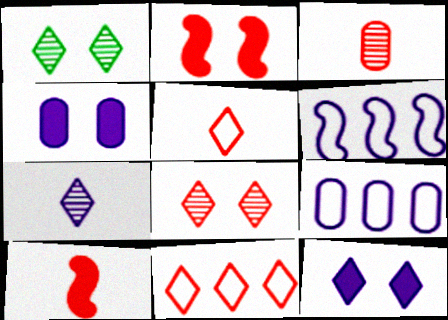[[1, 9, 10], 
[2, 3, 11], 
[3, 5, 10], 
[4, 6, 7]]